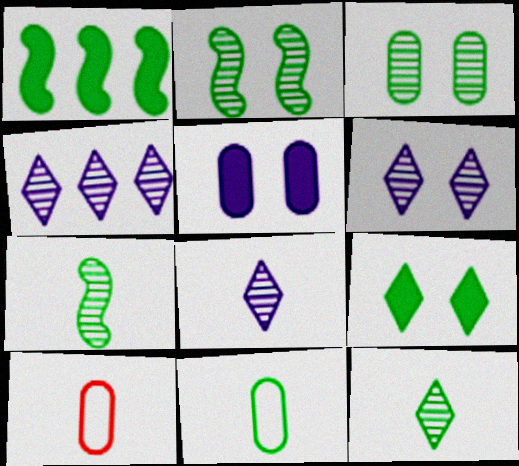[[1, 6, 10], 
[4, 6, 8]]